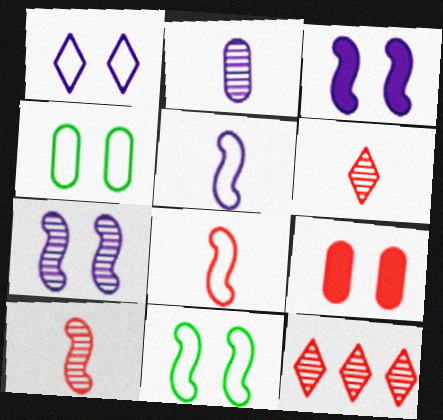[[8, 9, 12]]